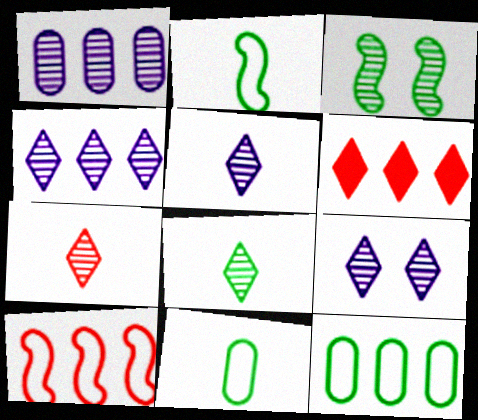[[1, 3, 7], 
[4, 5, 9], 
[5, 7, 8]]